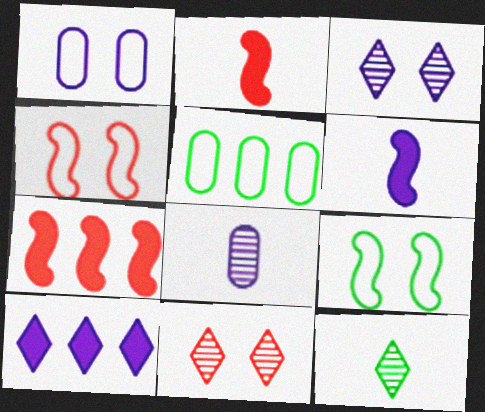[[1, 7, 12], 
[2, 3, 5], 
[5, 6, 11]]